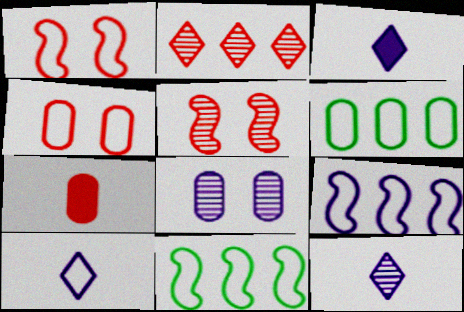[[1, 2, 7], 
[1, 6, 10], 
[3, 5, 6], 
[3, 8, 9], 
[3, 10, 12], 
[4, 10, 11], 
[6, 7, 8]]